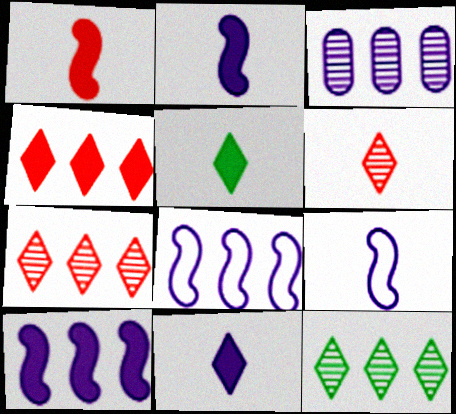[]